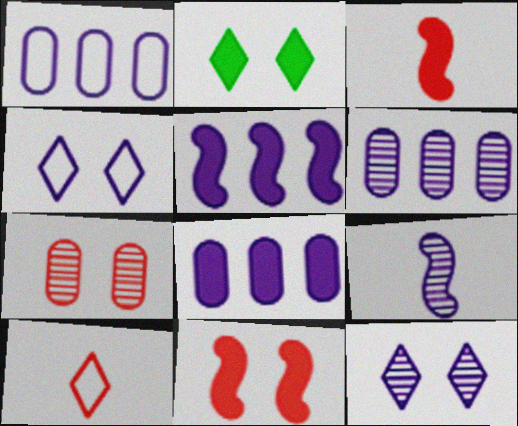[[1, 6, 8], 
[2, 3, 8], 
[4, 8, 9], 
[6, 9, 12]]